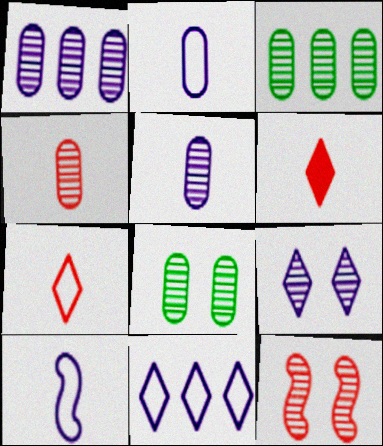[[1, 4, 8], 
[8, 9, 12]]